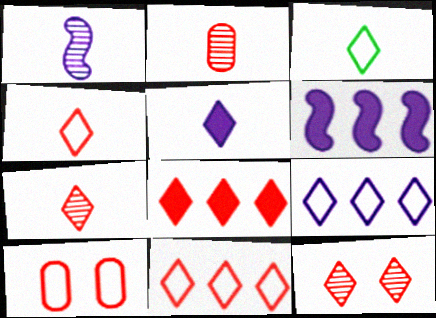[[3, 5, 7], 
[4, 8, 12]]